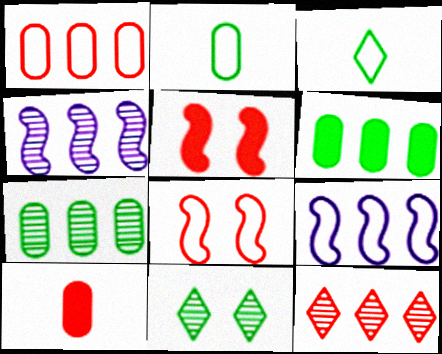[[4, 7, 12], 
[6, 9, 12], 
[8, 10, 12], 
[9, 10, 11]]